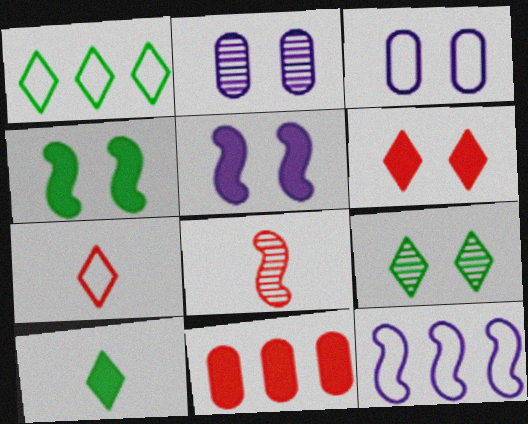[[1, 9, 10], 
[4, 8, 12], 
[5, 10, 11]]